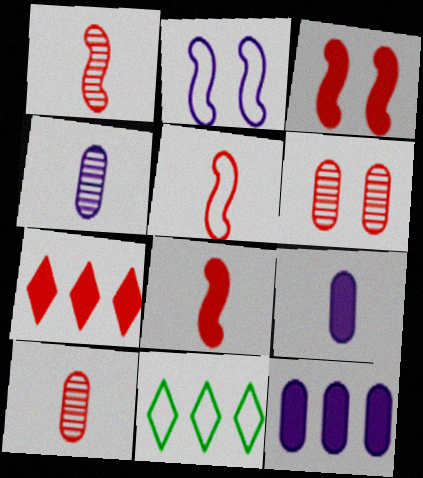[[1, 5, 8], 
[3, 4, 11], 
[5, 6, 7]]